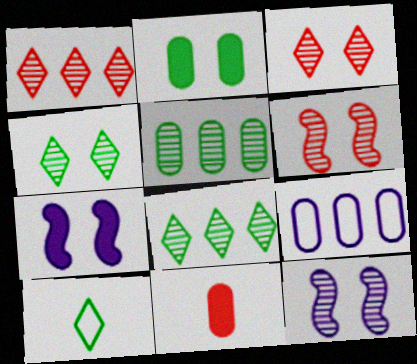[]